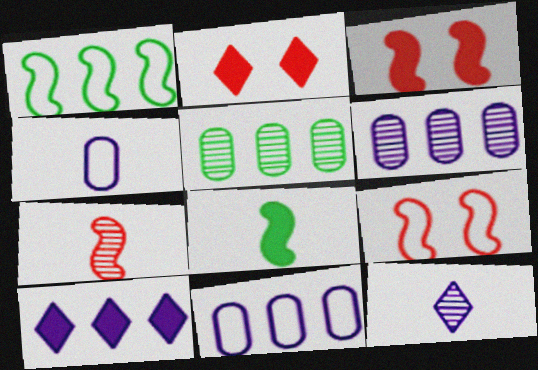[]